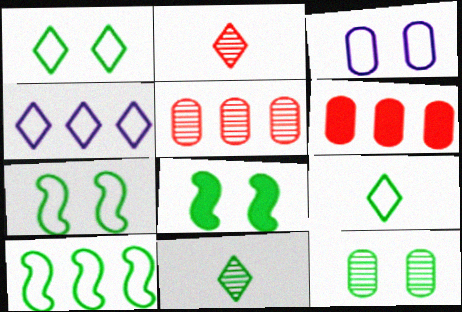[[1, 8, 12]]